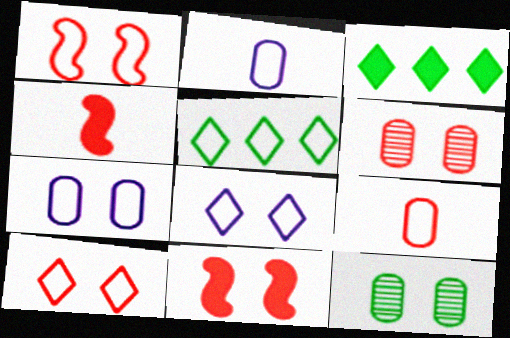[[1, 2, 5], 
[6, 10, 11], 
[8, 11, 12]]